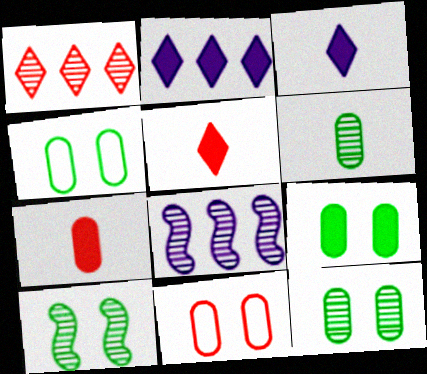[[4, 5, 8], 
[4, 9, 12]]